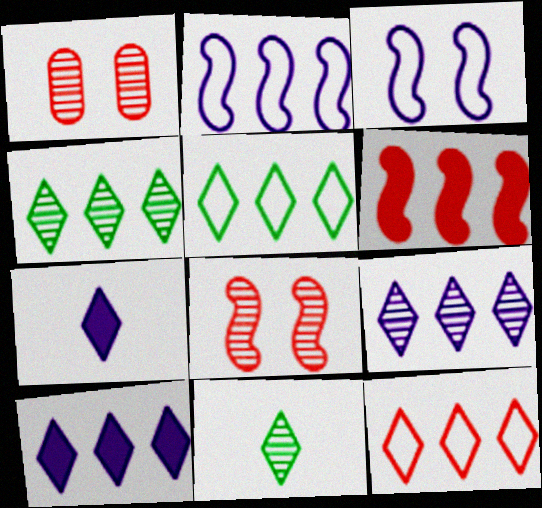[[4, 10, 12]]